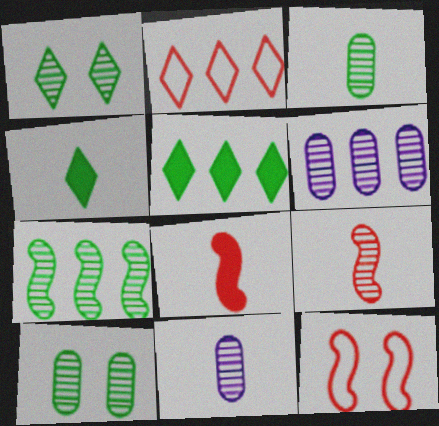[[1, 3, 7], 
[1, 6, 9], 
[4, 6, 12], 
[5, 11, 12]]